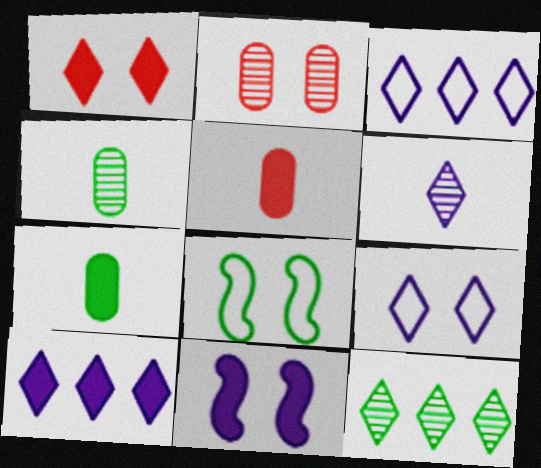[[6, 9, 10], 
[7, 8, 12]]